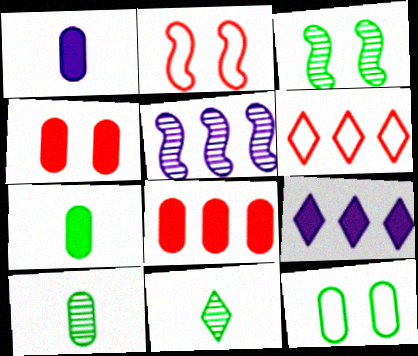[[1, 3, 6], 
[2, 9, 10]]